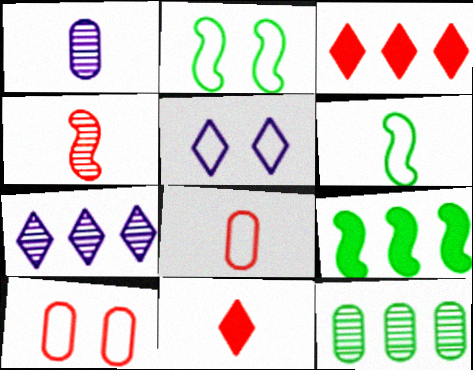[[1, 2, 3], 
[1, 6, 11], 
[2, 5, 10], 
[3, 4, 10], 
[4, 8, 11]]